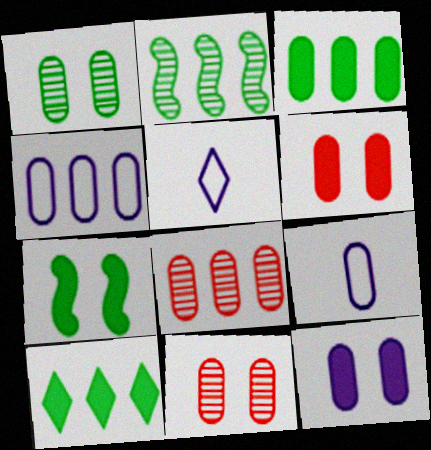[[2, 5, 6], 
[3, 4, 8], 
[3, 9, 11], 
[5, 7, 8]]